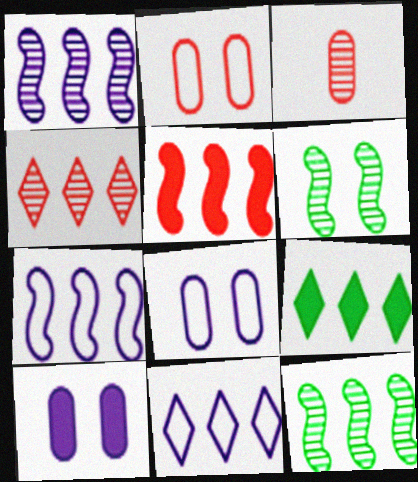[[4, 9, 11], 
[5, 7, 12]]